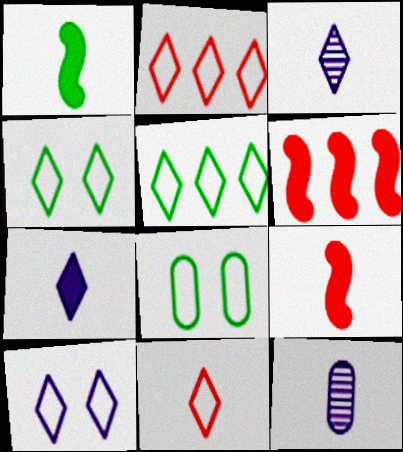[[1, 11, 12], 
[3, 6, 8], 
[4, 6, 12], 
[5, 10, 11]]